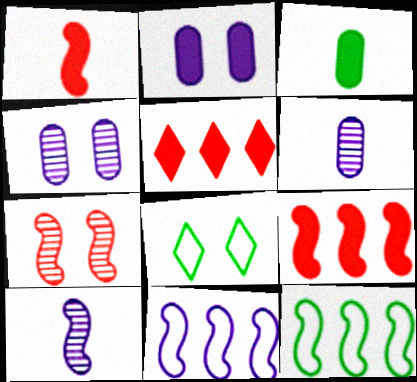[[2, 7, 8], 
[6, 8, 9]]